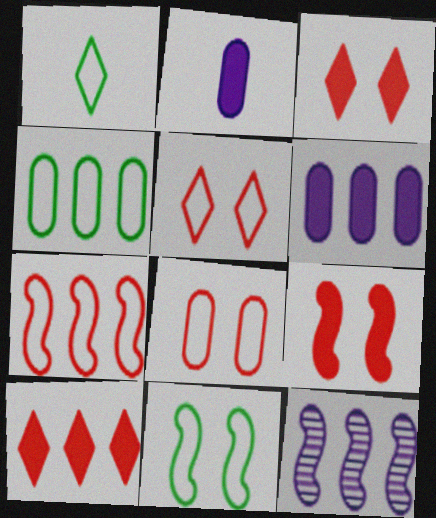[[1, 4, 11], 
[4, 10, 12]]